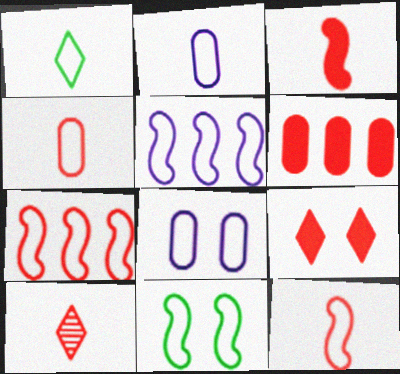[[1, 2, 12], 
[1, 7, 8], 
[3, 4, 10], 
[3, 6, 9], 
[5, 11, 12]]